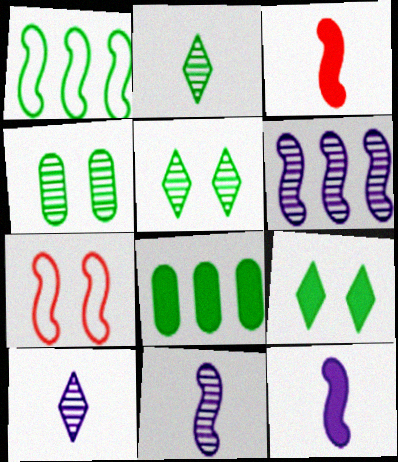[[7, 8, 10]]